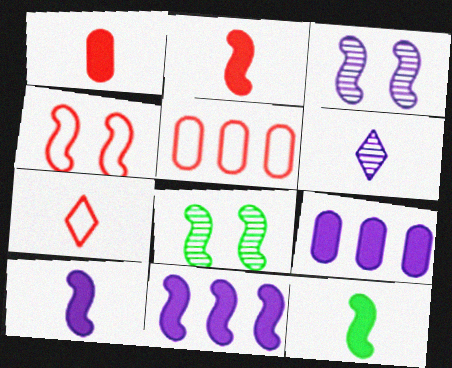[[2, 10, 12], 
[4, 5, 7], 
[7, 8, 9]]